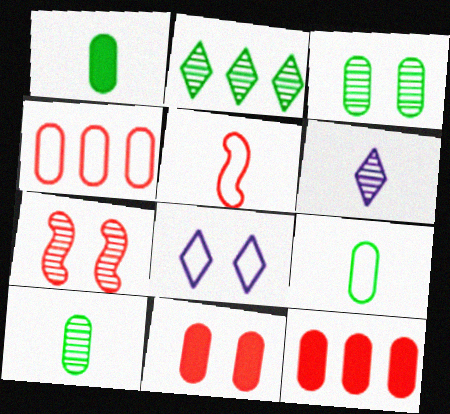[[1, 5, 6], 
[1, 9, 10]]